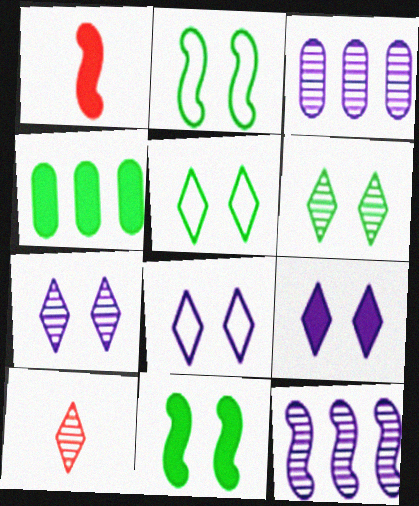[[1, 2, 12], 
[1, 3, 5], 
[1, 4, 9], 
[7, 8, 9]]